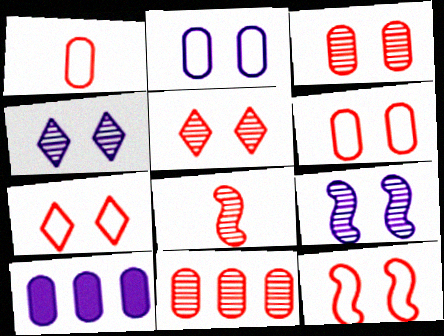[[5, 8, 11], 
[6, 7, 12]]